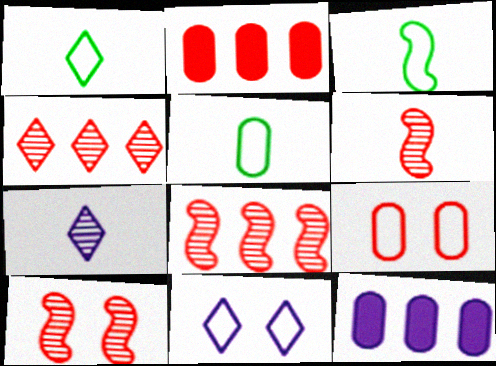[[1, 3, 5], 
[1, 10, 12], 
[6, 8, 10]]